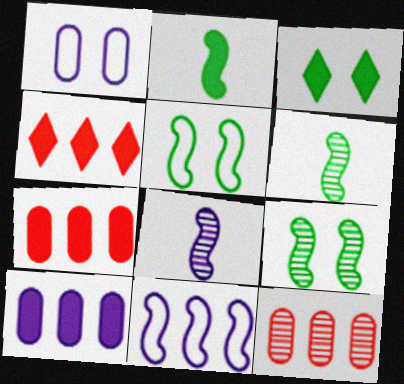[[1, 4, 6]]